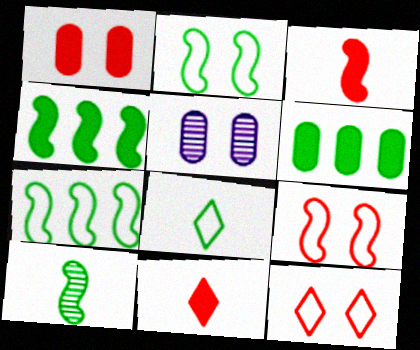[[2, 4, 10], 
[5, 7, 11]]